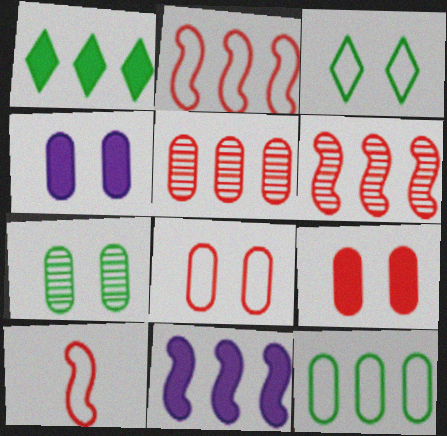[[4, 7, 8]]